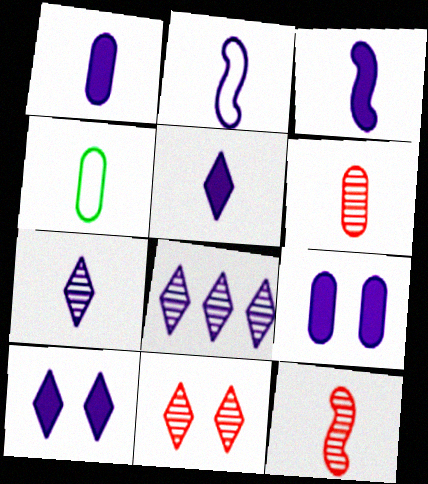[[1, 2, 7], 
[1, 3, 5], 
[1, 4, 6], 
[2, 8, 9], 
[4, 5, 12]]